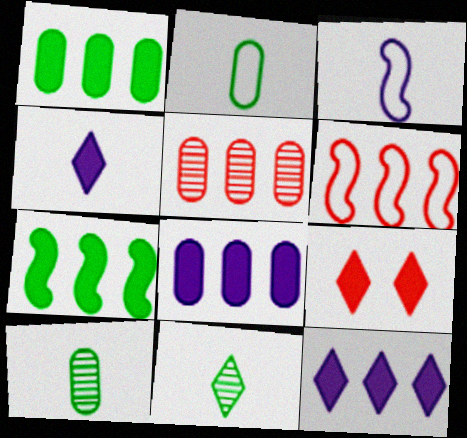[]